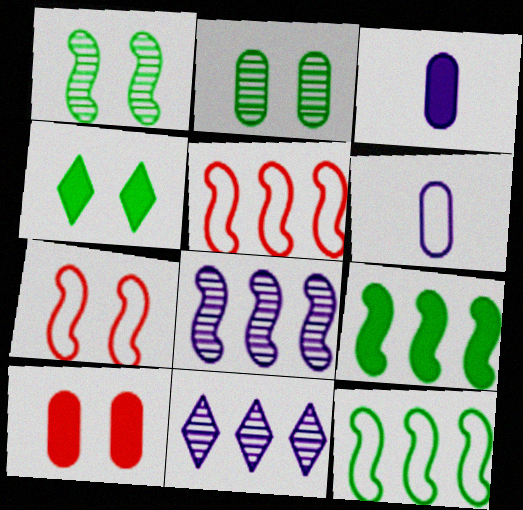[[5, 8, 9]]